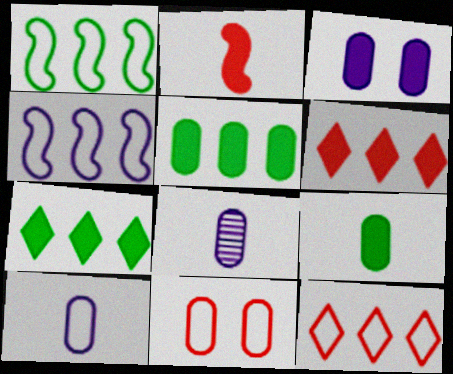[[2, 3, 7], 
[5, 8, 11]]